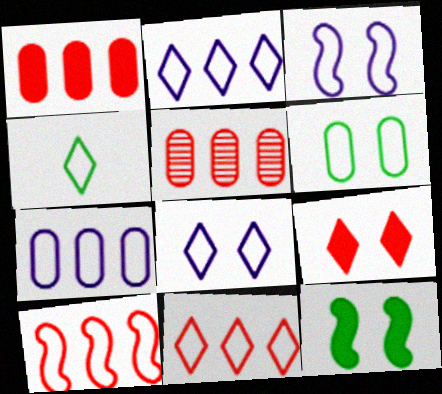[[4, 8, 11]]